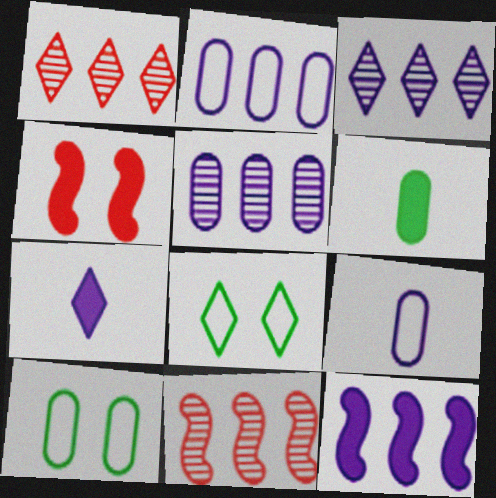[[1, 7, 8], 
[2, 3, 12], 
[7, 10, 11]]